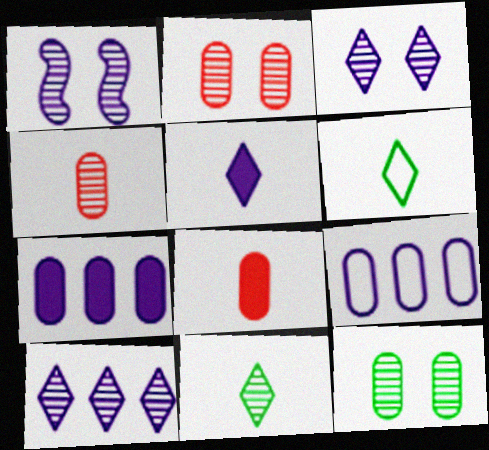[[1, 5, 9], 
[8, 9, 12]]